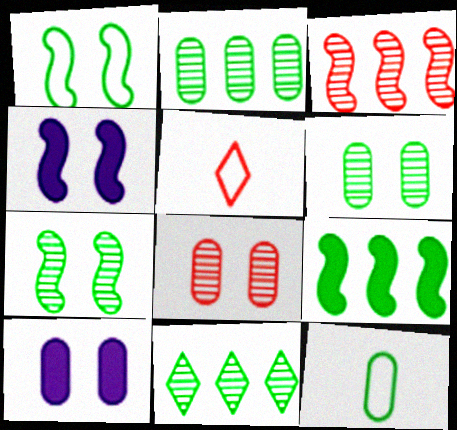[[2, 4, 5]]